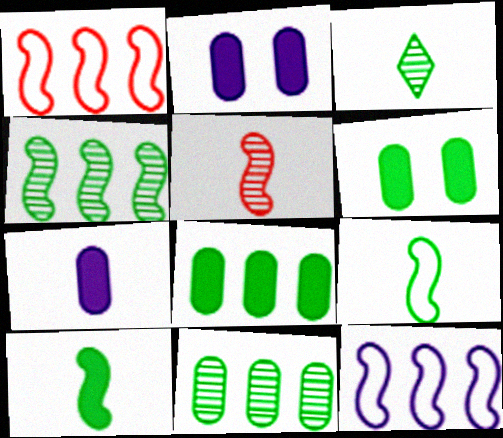[[1, 2, 3]]